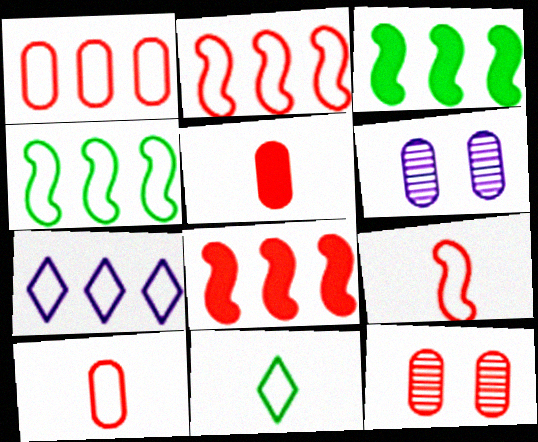[[1, 4, 7], 
[1, 5, 12], 
[6, 8, 11]]